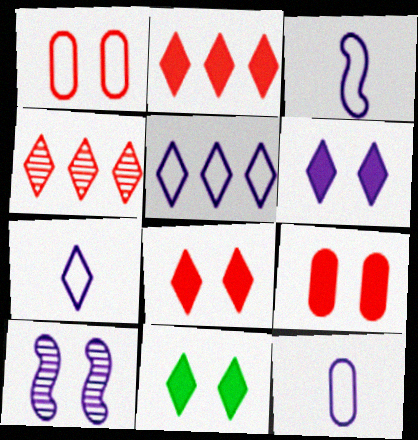[[1, 10, 11], 
[3, 7, 12], 
[4, 7, 11], 
[6, 8, 11]]